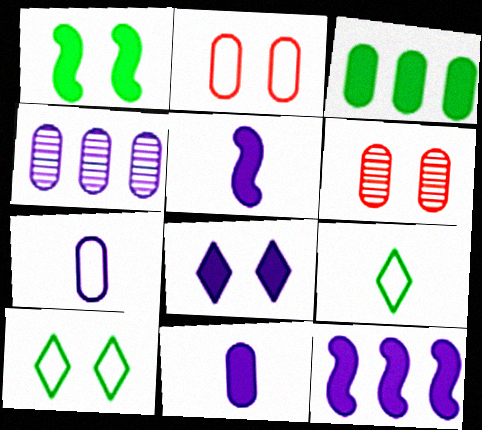[[3, 6, 7], 
[6, 9, 12], 
[8, 11, 12]]